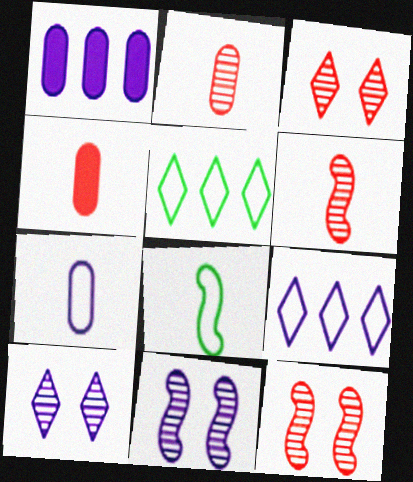[[1, 3, 8], 
[4, 5, 11]]